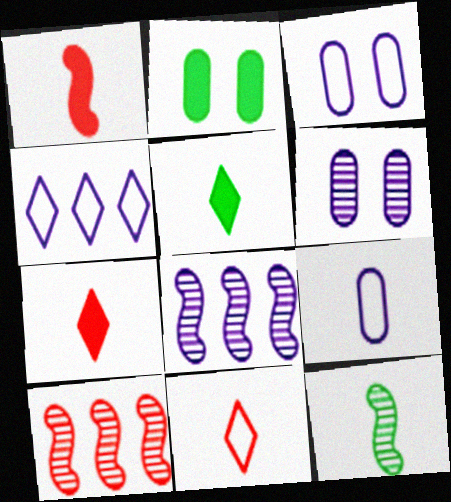[[2, 8, 11], 
[3, 5, 10], 
[7, 9, 12]]